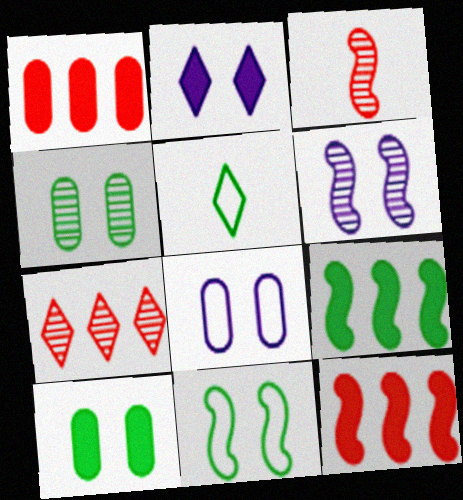[[1, 5, 6], 
[2, 5, 7], 
[2, 6, 8], 
[4, 5, 9]]